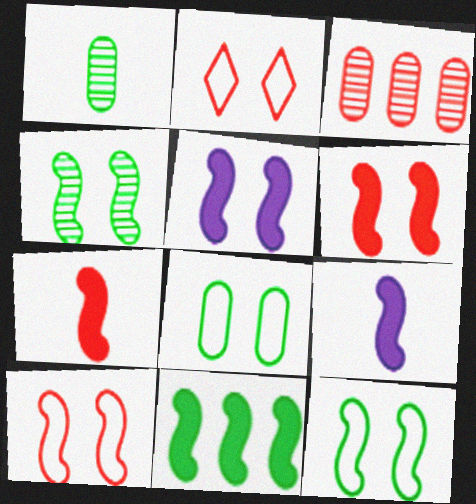[[2, 3, 7], 
[4, 5, 10], 
[5, 7, 11], 
[6, 9, 11]]